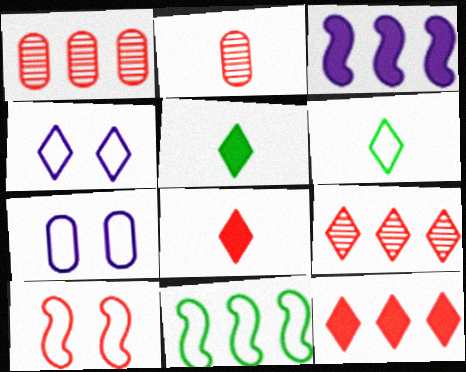[[1, 8, 10], 
[2, 10, 12], 
[4, 5, 9]]